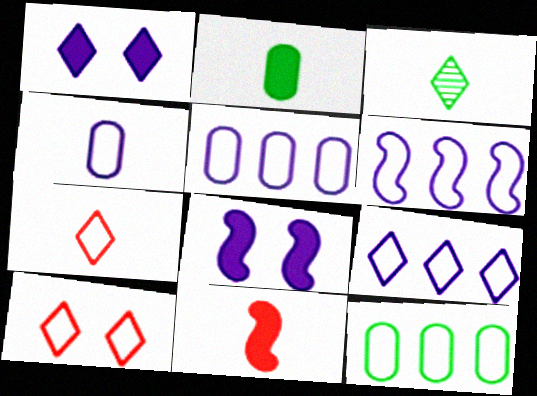[[3, 4, 11], 
[5, 6, 9]]